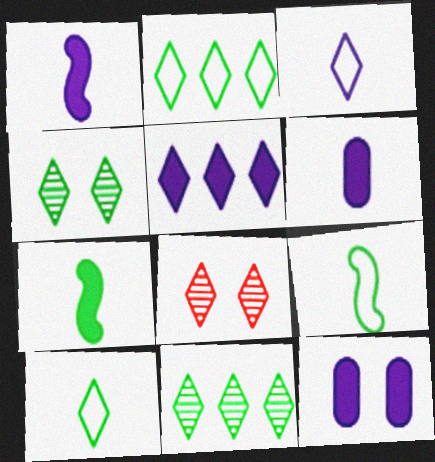[[1, 5, 12], 
[5, 8, 10]]